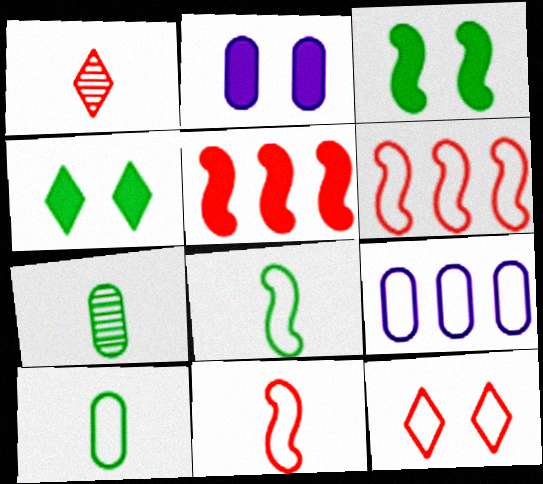[[1, 3, 9], 
[8, 9, 12]]